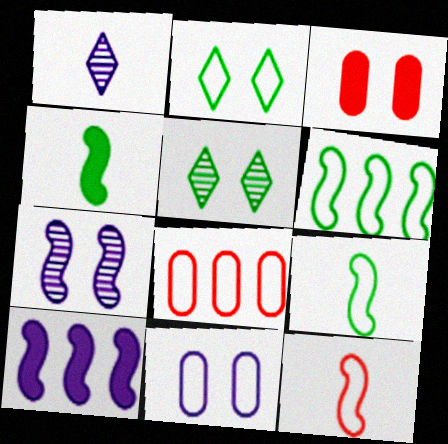[[1, 3, 6], 
[1, 10, 11], 
[2, 3, 7]]